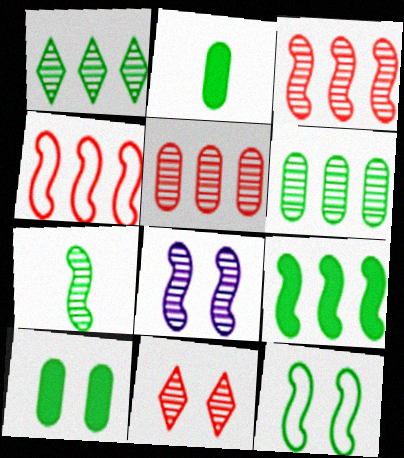[[1, 2, 12], 
[3, 7, 8], 
[7, 9, 12]]